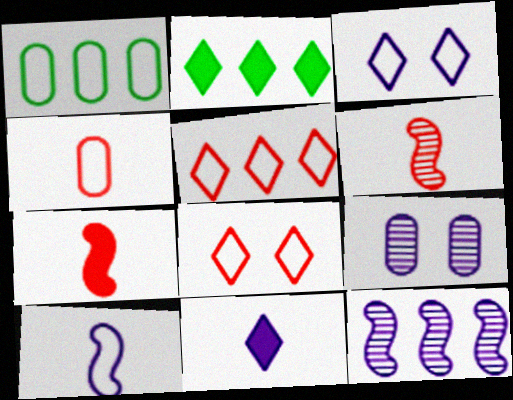[[1, 8, 10]]